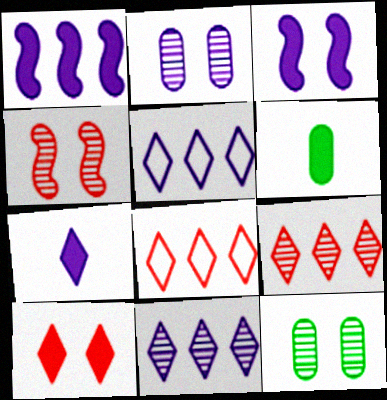[[1, 6, 10], 
[4, 5, 6]]